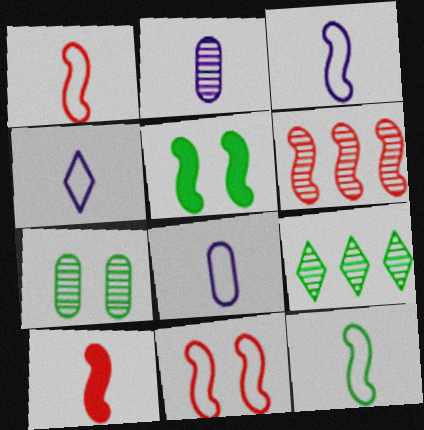[[1, 3, 12], 
[3, 4, 8], 
[3, 5, 6], 
[6, 10, 11]]